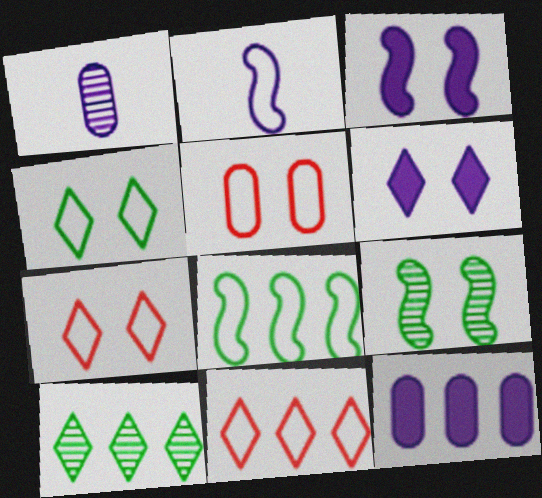[[5, 6, 9]]